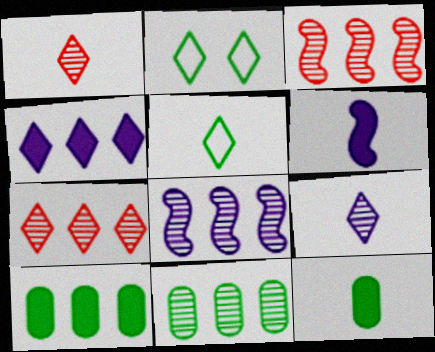[[1, 2, 4], 
[7, 8, 11]]